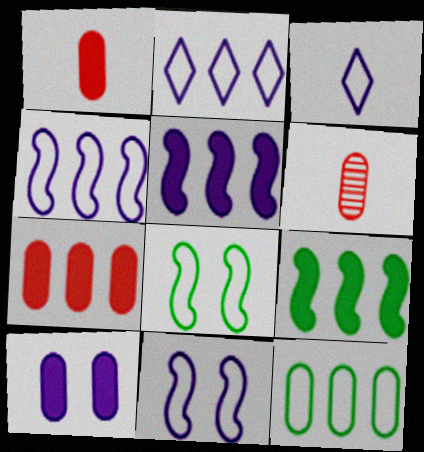[[6, 10, 12]]